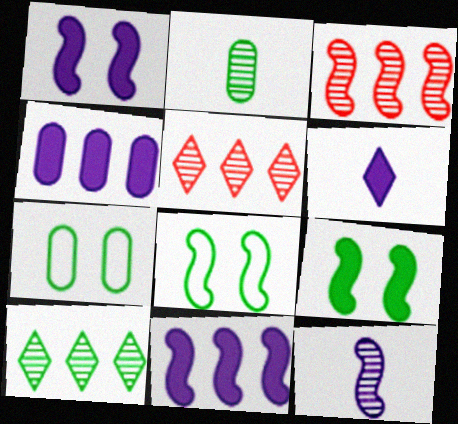[[1, 4, 6], 
[3, 6, 7]]